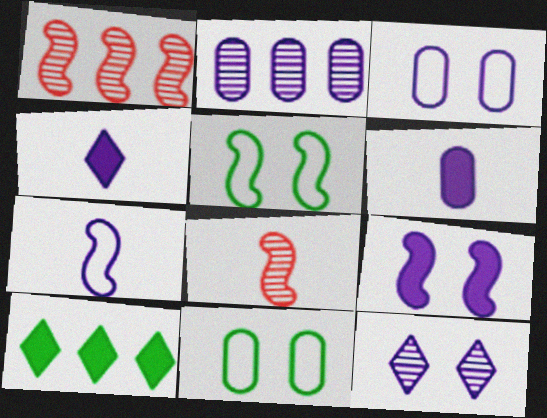[[1, 4, 11], 
[2, 3, 6], 
[3, 8, 10], 
[3, 9, 12]]